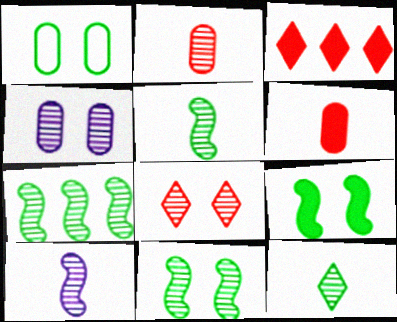[[1, 3, 10], 
[2, 10, 12], 
[4, 8, 11], 
[5, 7, 11]]